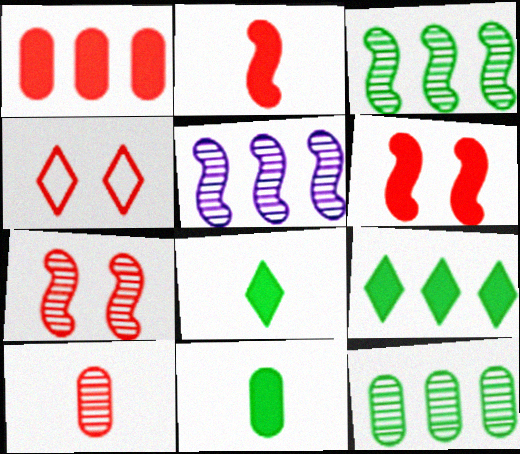[[4, 5, 11]]